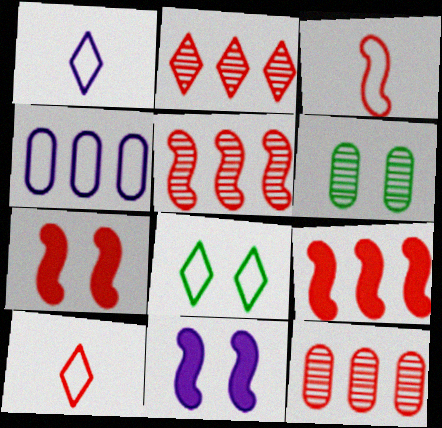[[1, 6, 9], 
[2, 5, 12], 
[3, 4, 8], 
[3, 5, 7], 
[7, 10, 12]]